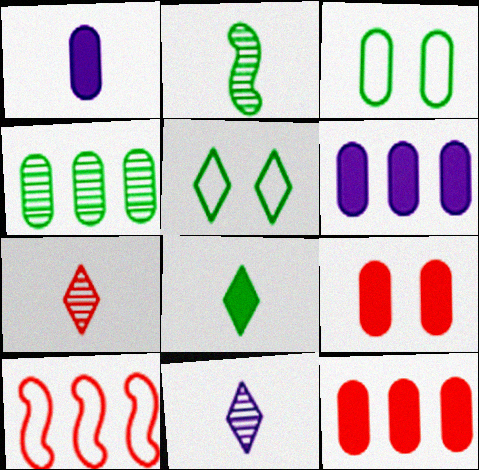[[7, 9, 10]]